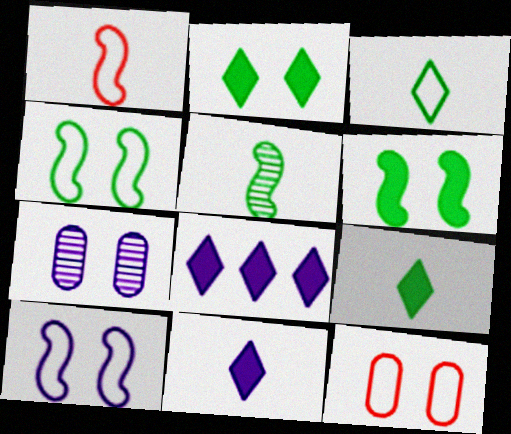[[5, 8, 12]]